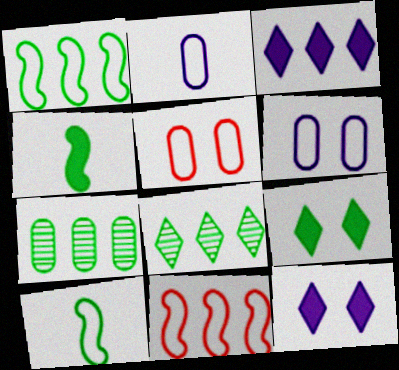[[3, 7, 11], 
[7, 9, 10]]